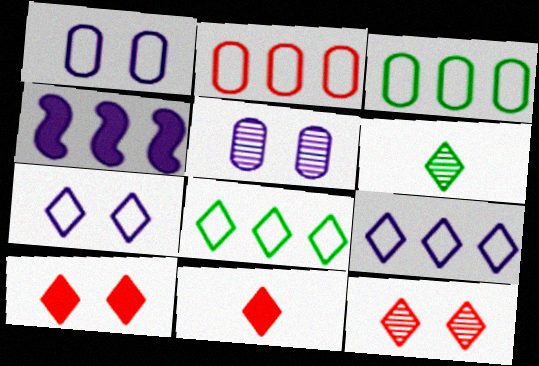[[6, 9, 10]]